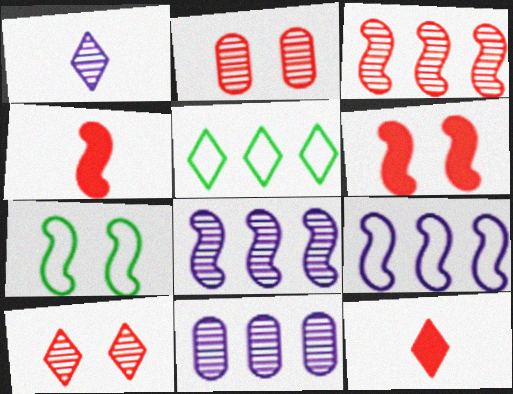[[4, 7, 8], 
[7, 11, 12]]